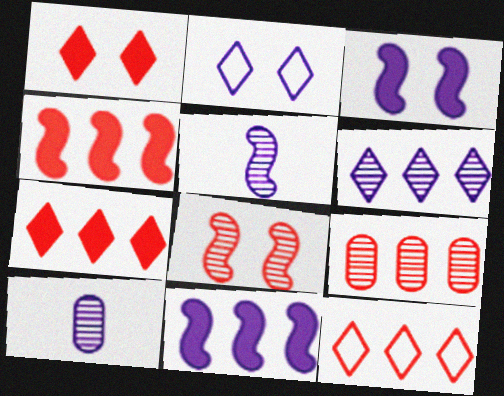[[2, 10, 11], 
[4, 9, 12]]